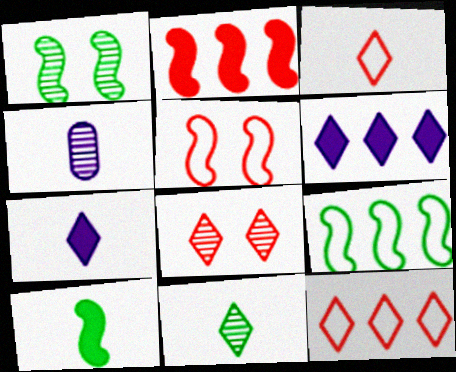[[1, 9, 10], 
[3, 4, 10], 
[3, 7, 11]]